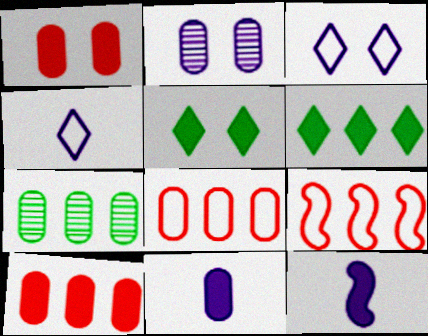[[1, 6, 12], 
[5, 10, 12]]